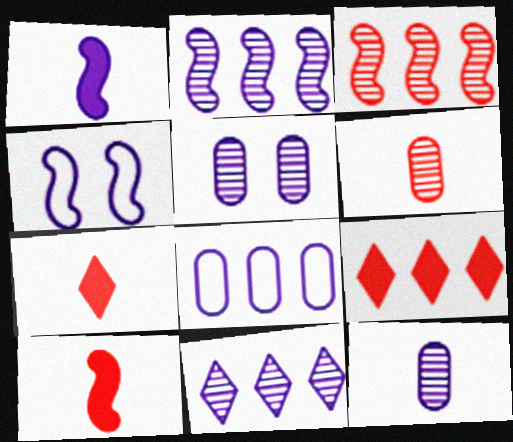[[1, 2, 4]]